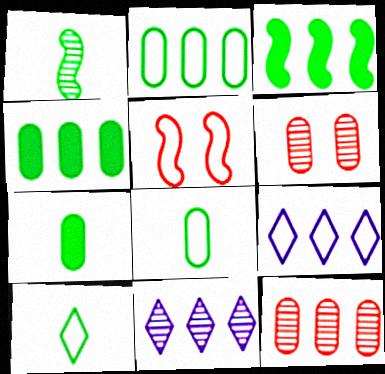[[1, 6, 11], 
[1, 7, 10], 
[3, 9, 12], 
[5, 7, 11], 
[5, 8, 9]]